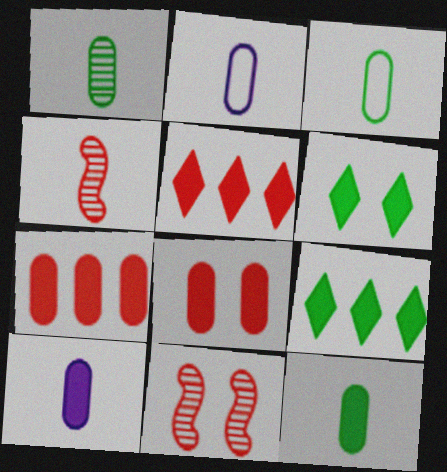[[1, 3, 12], 
[2, 9, 11]]